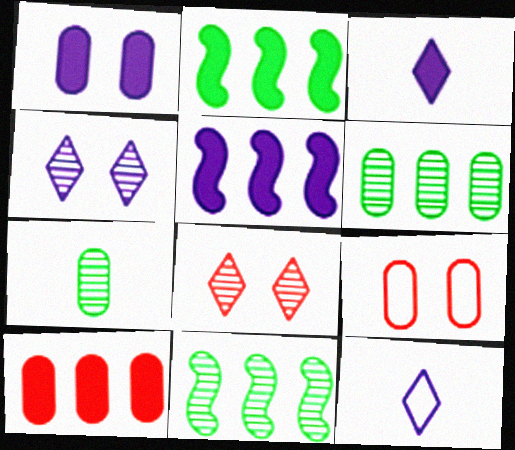[[1, 3, 5], 
[3, 9, 11]]